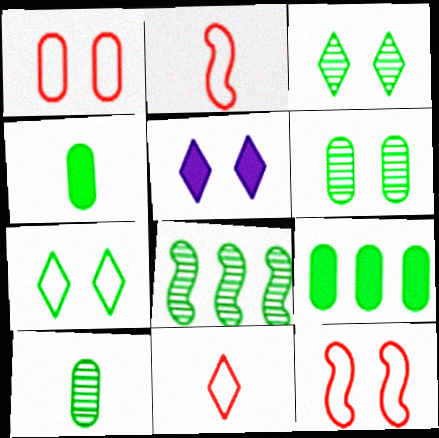[[3, 8, 10], 
[4, 7, 8], 
[5, 6, 12]]